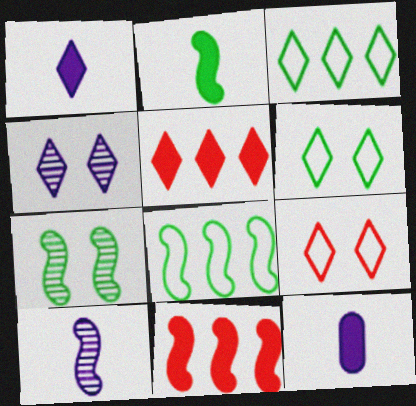[[2, 7, 8]]